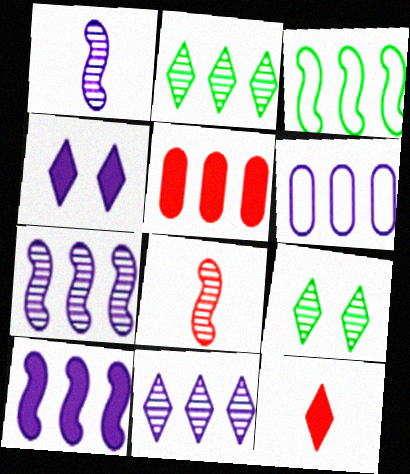[[1, 4, 6], 
[3, 5, 11], 
[6, 10, 11]]